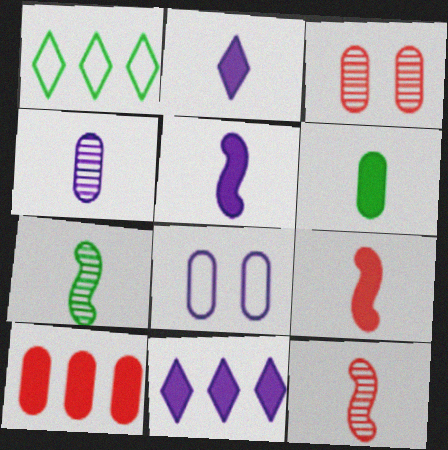[[1, 3, 5], 
[2, 6, 9]]